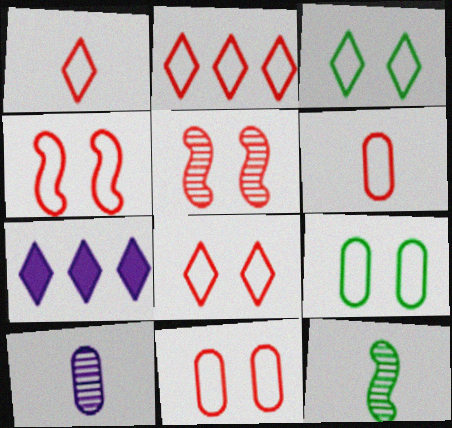[[1, 2, 8], 
[2, 4, 6], 
[4, 8, 11], 
[7, 11, 12]]